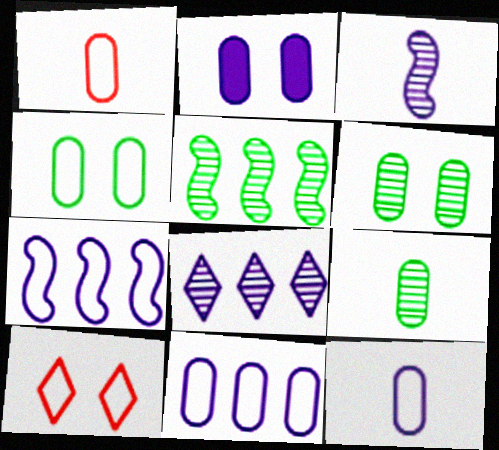[[1, 4, 11]]